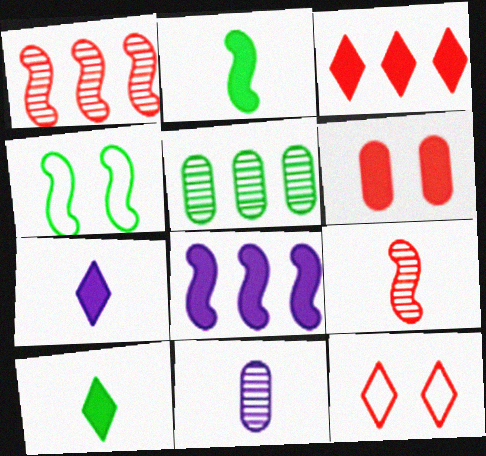[[3, 4, 11], 
[4, 5, 10], 
[4, 8, 9], 
[6, 8, 10]]